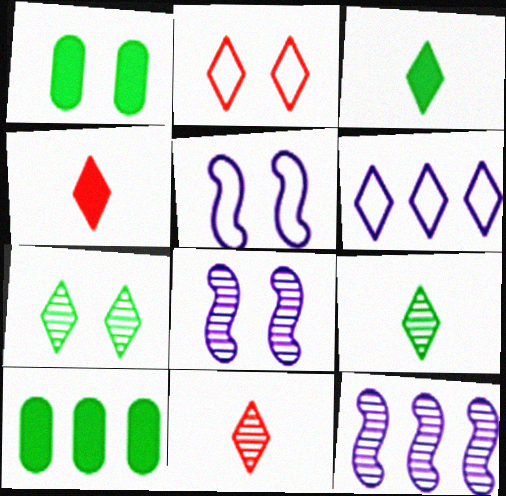[[1, 2, 8], 
[4, 6, 7], 
[5, 10, 11]]